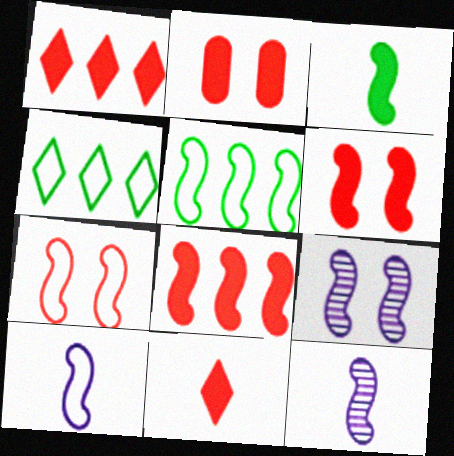[[2, 4, 12], 
[2, 8, 11], 
[5, 6, 12], 
[5, 7, 10]]